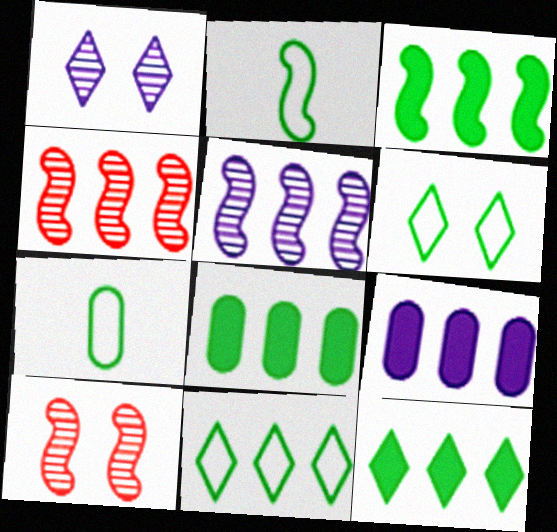[[3, 8, 12], 
[4, 9, 11]]